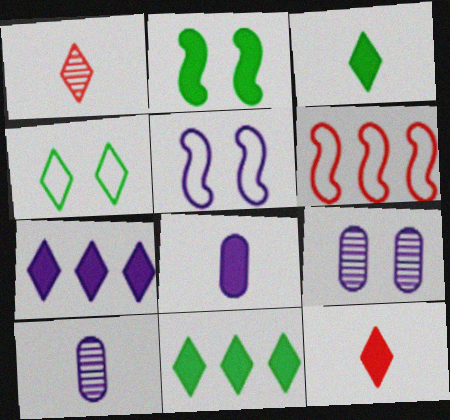[[1, 4, 7], 
[3, 6, 9], 
[5, 7, 10]]